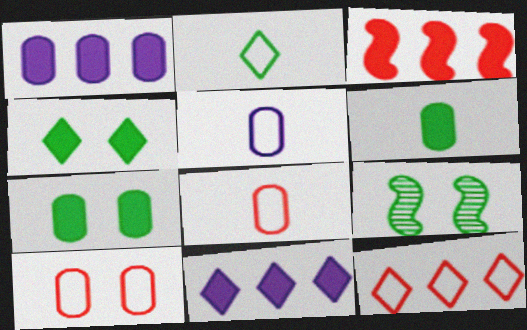[[8, 9, 11]]